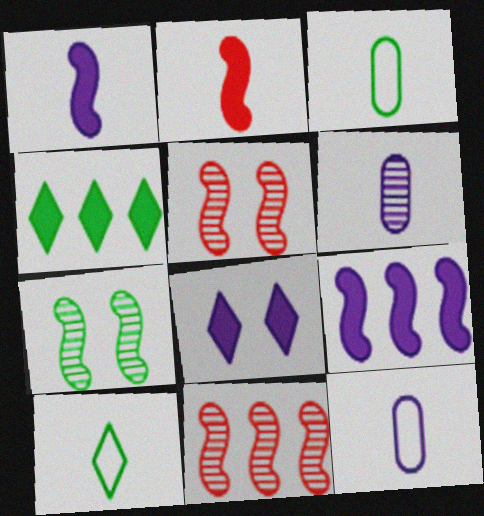[[2, 6, 10], 
[3, 4, 7], 
[3, 8, 11], 
[4, 5, 12]]